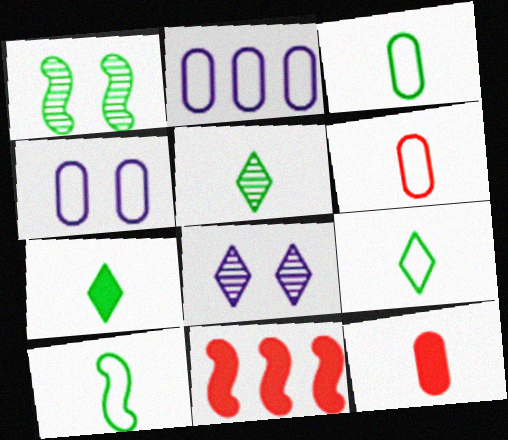[[3, 8, 11], 
[3, 9, 10], 
[4, 5, 11], 
[5, 7, 9]]